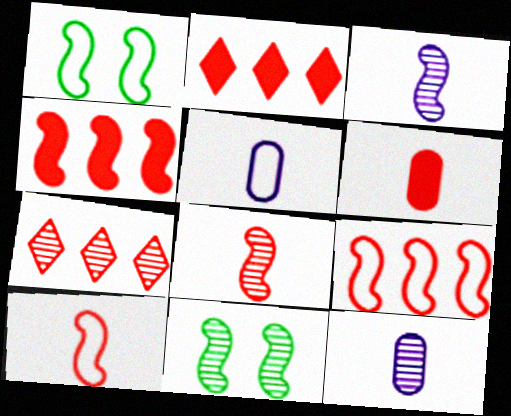[[1, 2, 12], 
[1, 3, 4], 
[2, 5, 11], 
[7, 11, 12]]